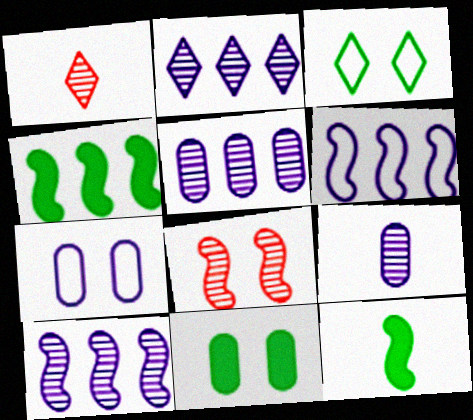[[1, 4, 7], 
[1, 6, 11], 
[2, 5, 10], 
[6, 8, 12]]